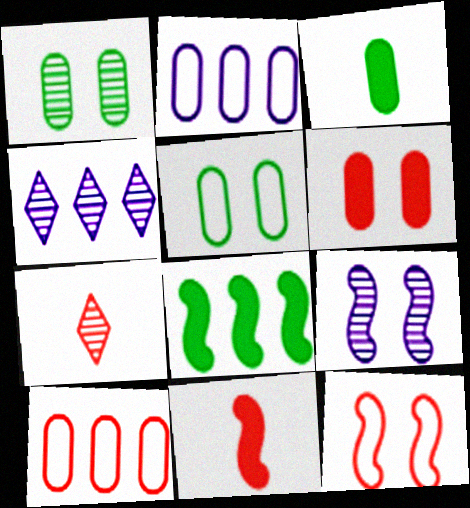[[3, 4, 12], 
[4, 5, 11], 
[4, 8, 10]]